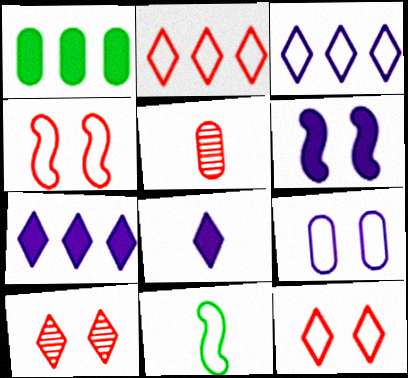[[1, 5, 9], 
[2, 9, 11], 
[5, 8, 11]]